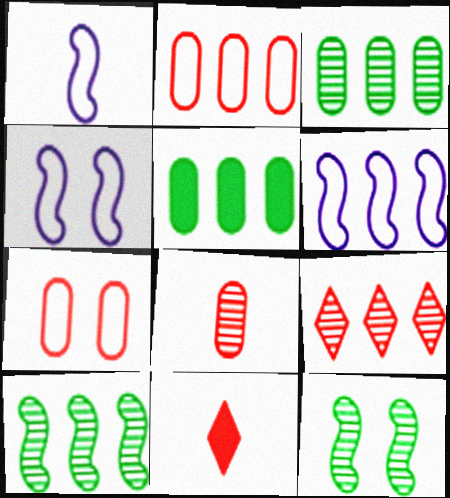[[1, 4, 6], 
[3, 4, 11], 
[5, 6, 9]]